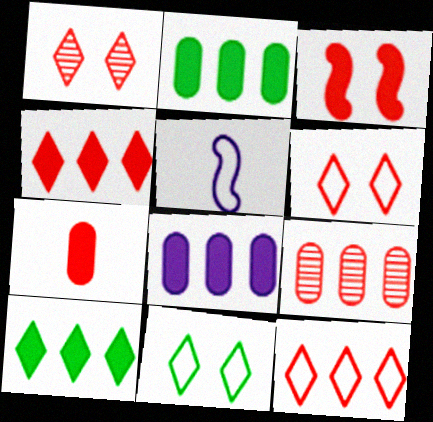[[1, 2, 5], 
[3, 4, 7]]